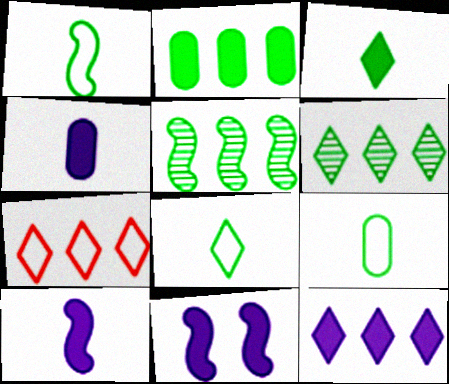[[1, 8, 9], 
[4, 11, 12], 
[6, 7, 12]]